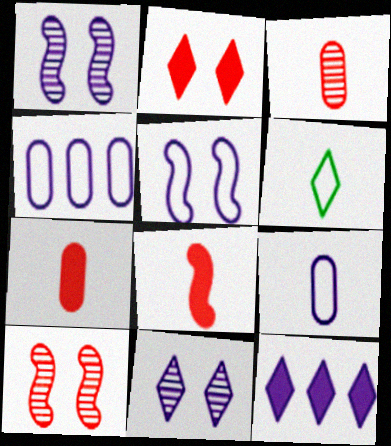[[1, 9, 12]]